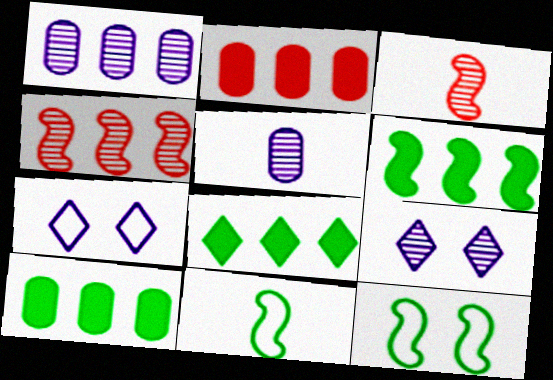[[2, 9, 11], 
[3, 7, 10], 
[6, 8, 10]]